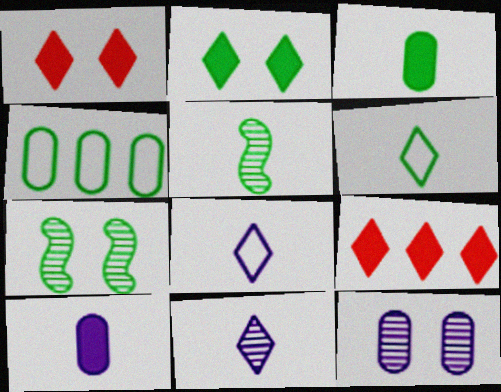[[2, 4, 5], 
[3, 5, 6]]